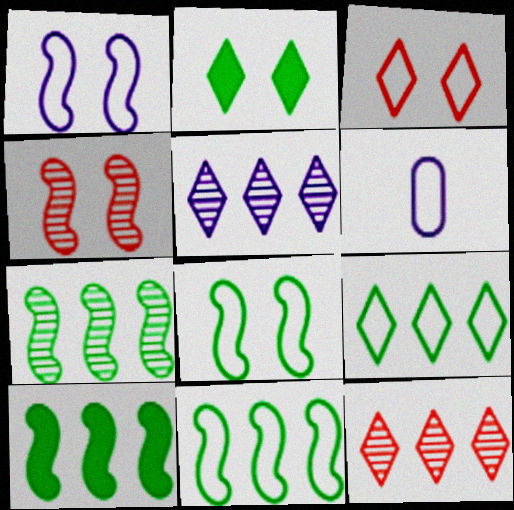[[3, 6, 11], 
[7, 10, 11]]